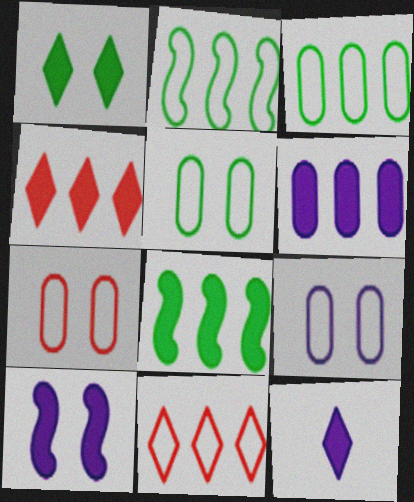[[1, 4, 12], 
[4, 6, 8], 
[5, 7, 9], 
[6, 10, 12]]